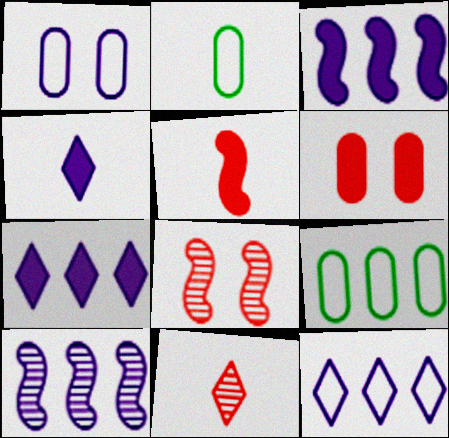[[1, 4, 10], 
[2, 7, 8], 
[4, 8, 9]]